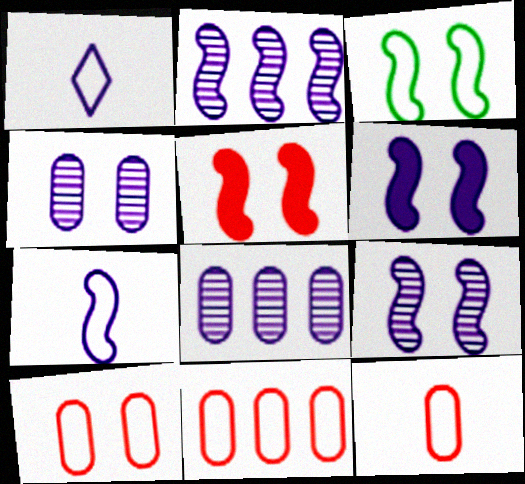[[1, 3, 11], 
[1, 6, 8], 
[2, 6, 7], 
[3, 5, 9], 
[10, 11, 12]]